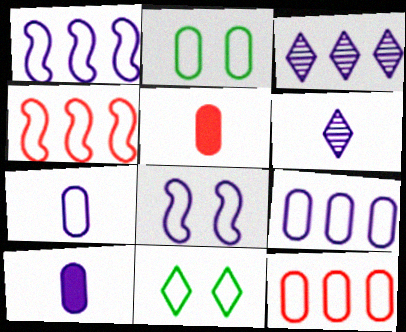[[2, 7, 12], 
[3, 8, 10], 
[4, 7, 11]]